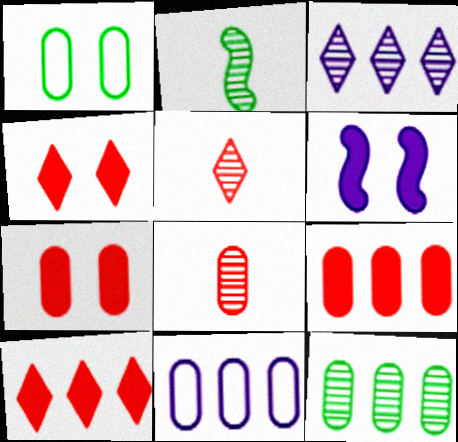[[2, 4, 11], 
[9, 11, 12]]